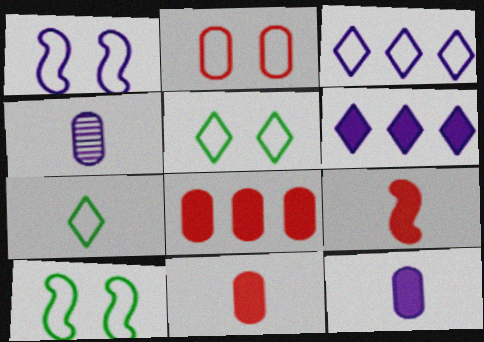[[1, 2, 5], 
[1, 4, 6], 
[4, 7, 9]]